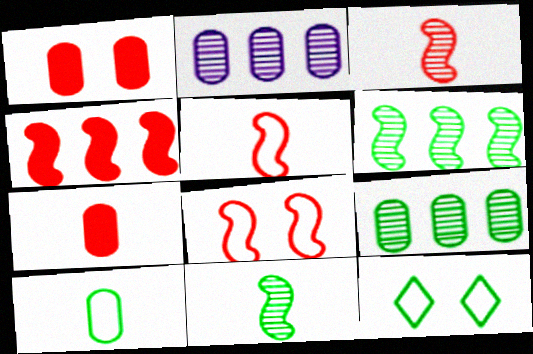[[1, 2, 10], 
[3, 4, 8]]